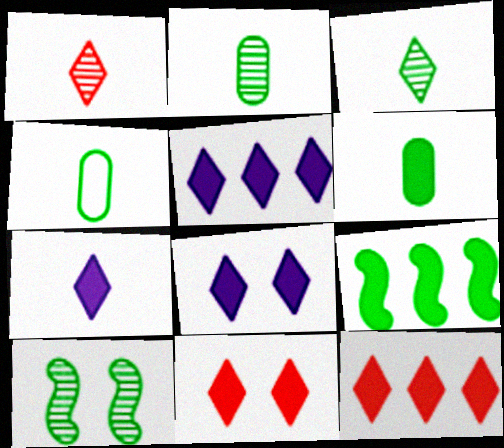[[2, 4, 6], 
[5, 7, 8]]